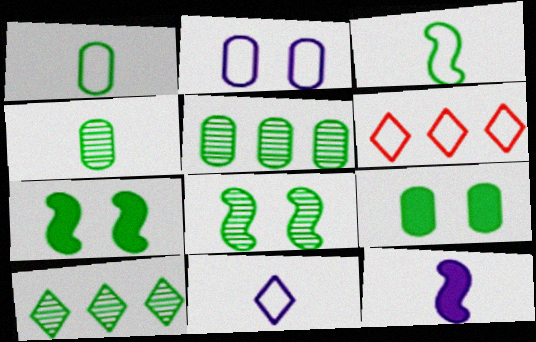[[1, 5, 9], 
[1, 7, 10], 
[2, 3, 6], 
[3, 9, 10], 
[4, 8, 10]]